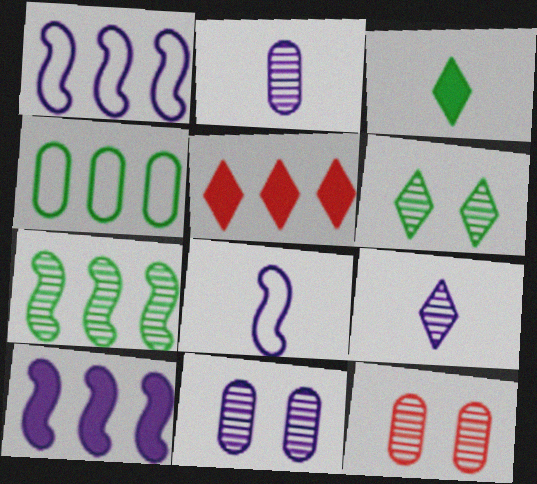[[1, 3, 12], 
[7, 9, 12]]